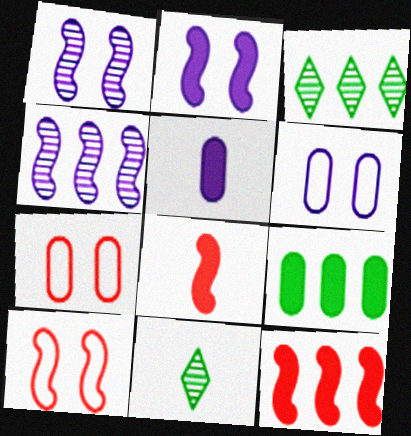[[3, 5, 10], 
[3, 6, 8], 
[6, 11, 12]]